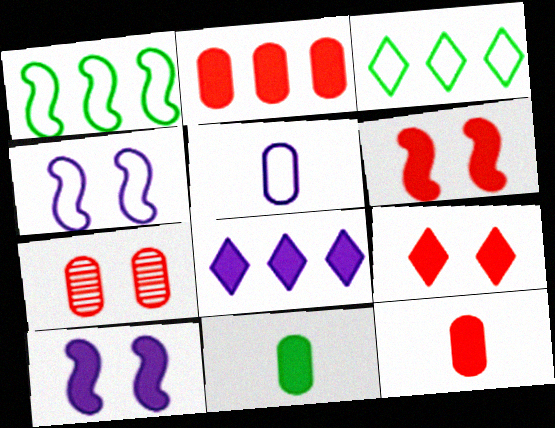[[6, 8, 11]]